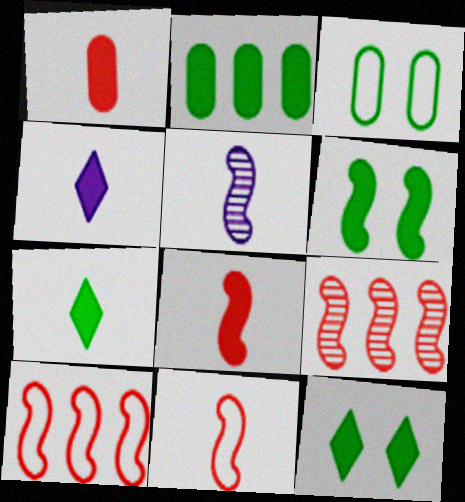[[2, 6, 7], 
[3, 4, 9], 
[5, 6, 10]]